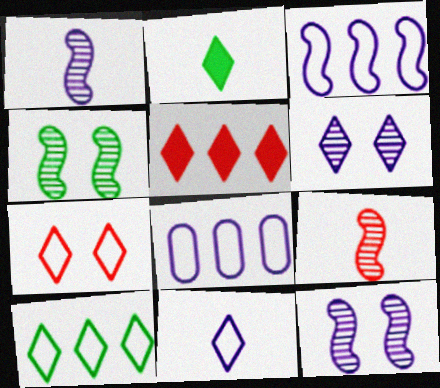[[7, 10, 11]]